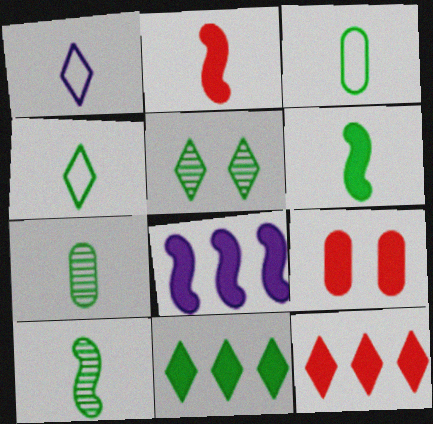[[1, 2, 7], 
[1, 5, 12], 
[2, 9, 12], 
[4, 5, 11], 
[4, 6, 7]]